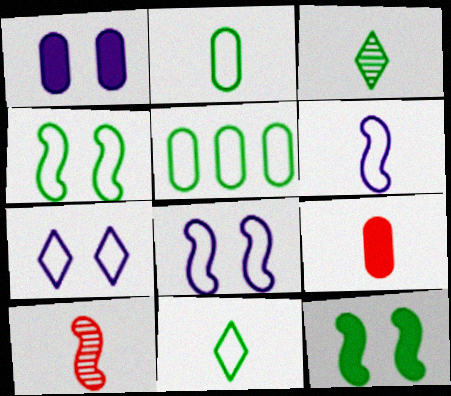[[3, 5, 12], 
[3, 6, 9], 
[4, 5, 11]]